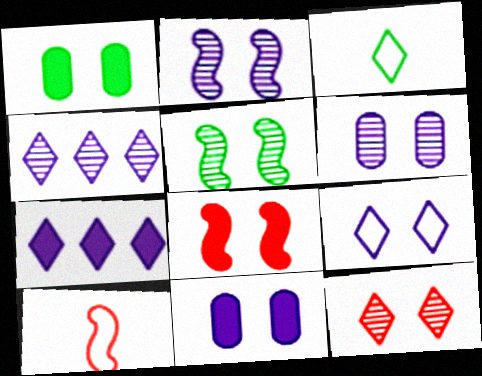[[1, 4, 10], 
[2, 9, 11], 
[3, 7, 12], 
[5, 6, 12]]